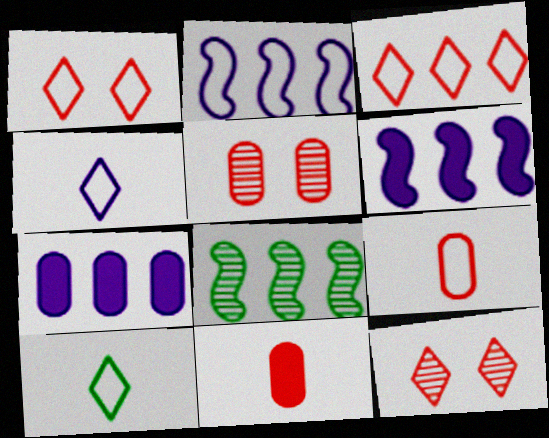[[3, 7, 8], 
[5, 6, 10]]